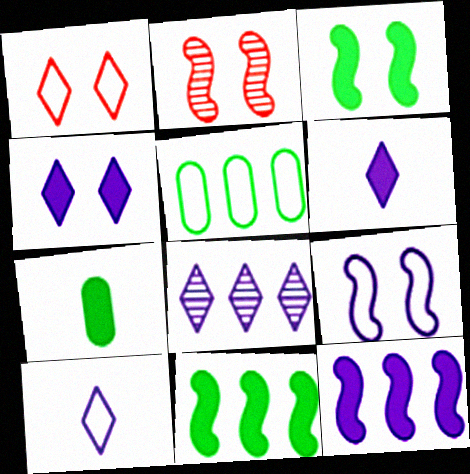[[2, 3, 9], 
[2, 5, 6], 
[4, 8, 10]]